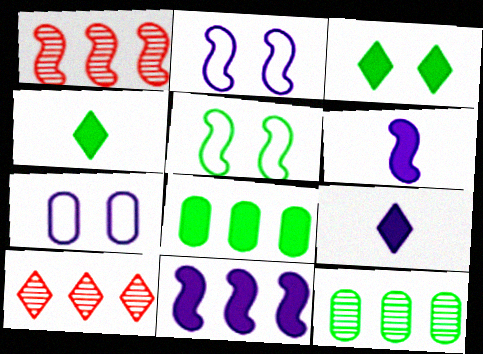[[1, 4, 7], 
[1, 5, 6], 
[4, 5, 12]]